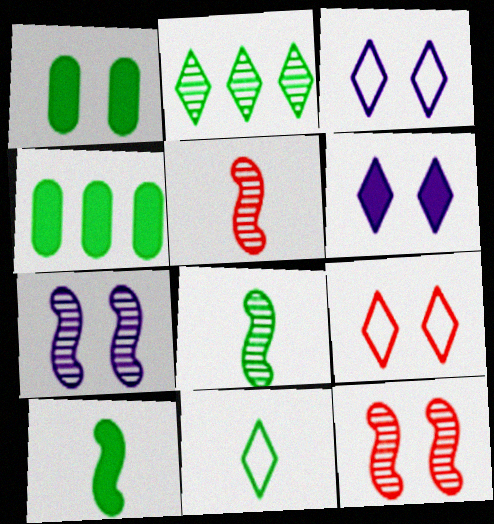[[1, 3, 12], 
[1, 7, 9], 
[3, 4, 5]]